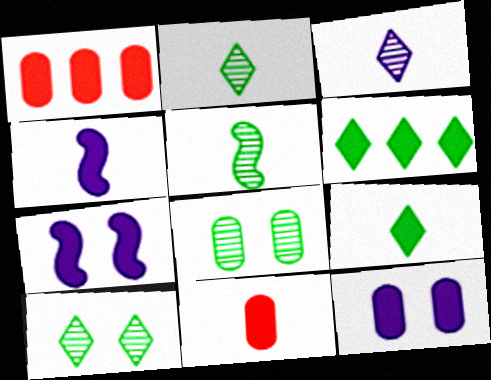[[1, 7, 9], 
[4, 9, 11], 
[6, 7, 11]]